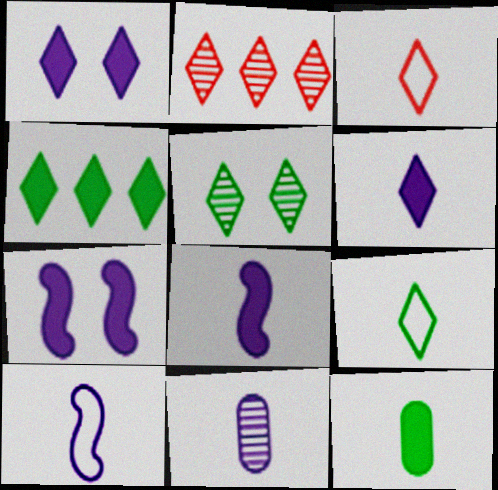[[1, 2, 9], 
[4, 5, 9], 
[6, 10, 11]]